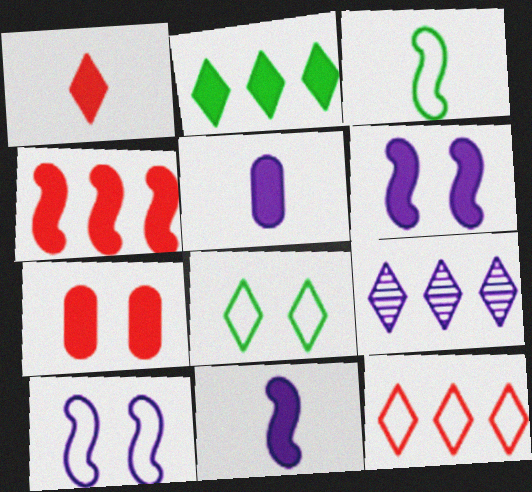[[1, 4, 7], 
[1, 8, 9], 
[2, 7, 11], 
[2, 9, 12], 
[3, 7, 9], 
[5, 9, 10]]